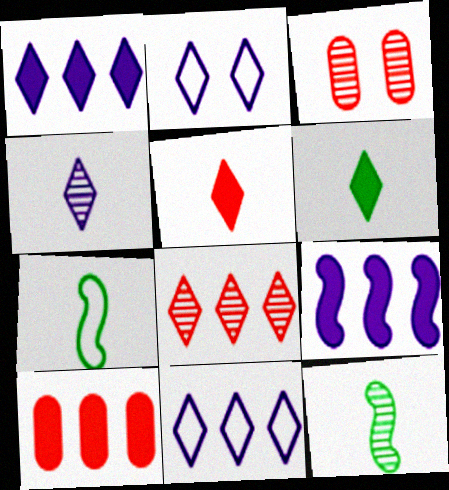[[1, 2, 4], 
[1, 3, 7], 
[2, 6, 8], 
[2, 10, 12]]